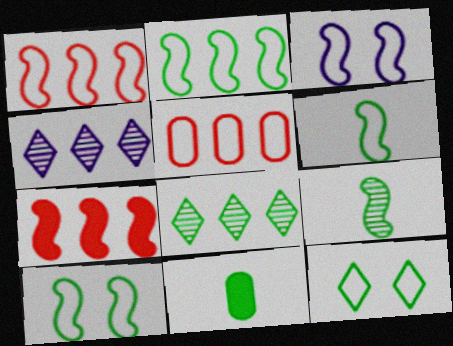[[1, 3, 6], 
[2, 6, 10], 
[3, 7, 9], 
[8, 10, 11]]